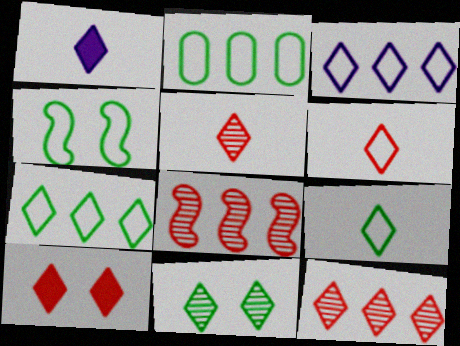[[1, 5, 9], 
[2, 4, 9], 
[6, 10, 12]]